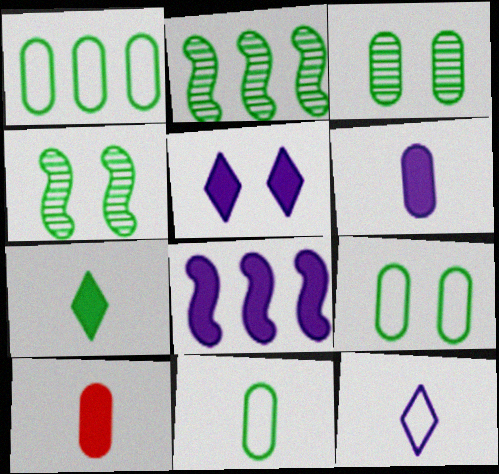[[1, 4, 7], 
[1, 9, 11], 
[2, 7, 9], 
[5, 6, 8]]